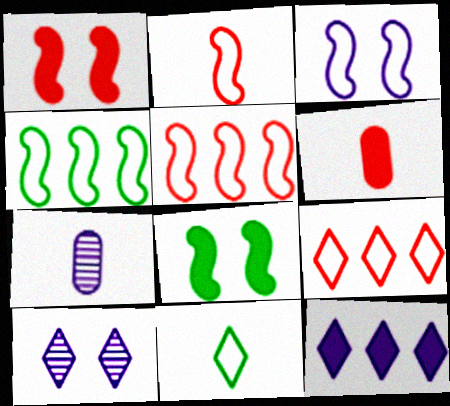[[2, 3, 4], 
[3, 7, 12], 
[4, 6, 10], 
[6, 8, 12], 
[7, 8, 9]]